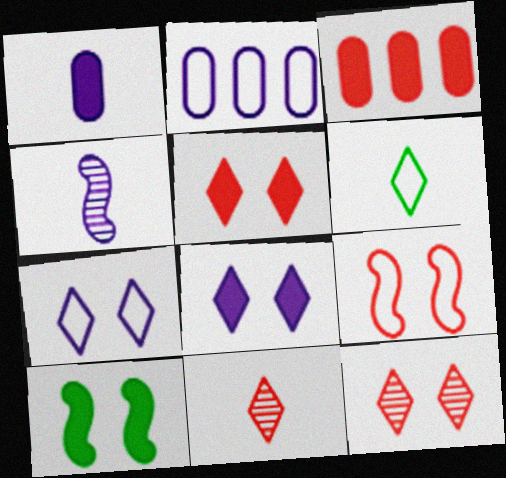[[2, 4, 8], 
[2, 6, 9], 
[2, 10, 11], 
[3, 9, 11]]